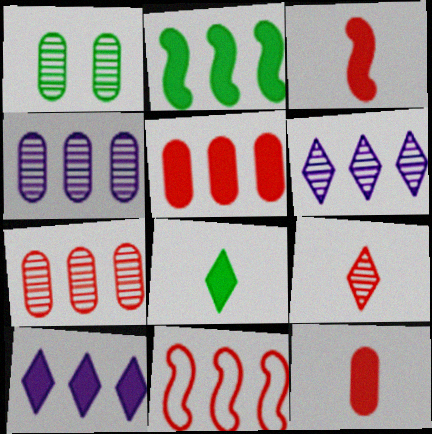[[2, 5, 10]]